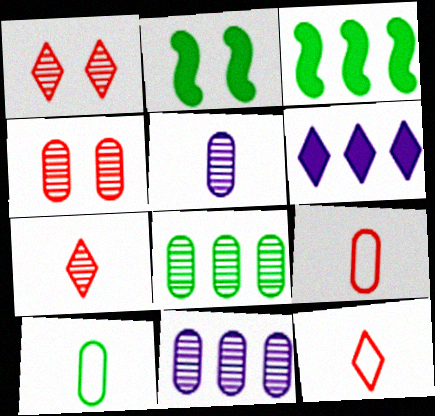[[2, 11, 12], 
[4, 5, 8]]